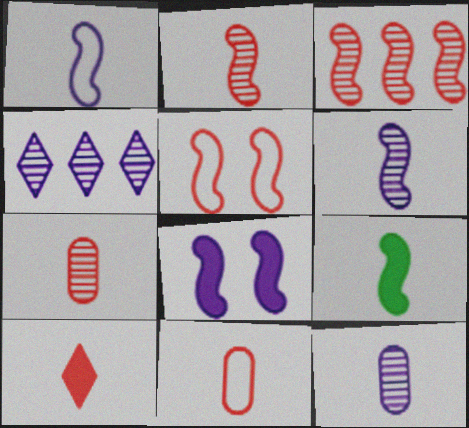[[1, 2, 9], 
[2, 10, 11]]